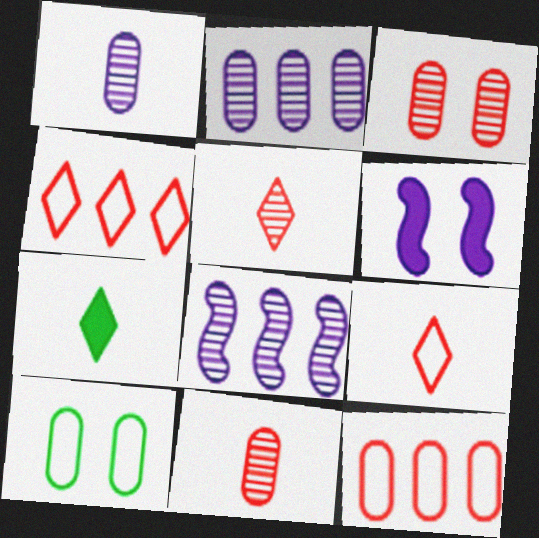[]